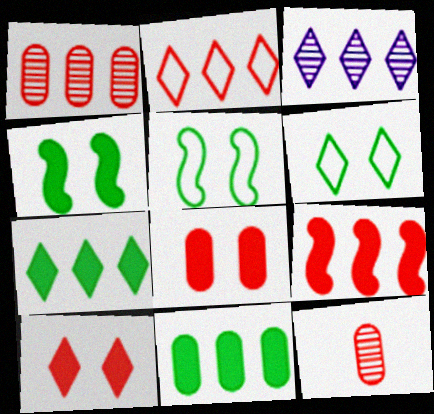[[1, 2, 9], 
[2, 3, 7]]